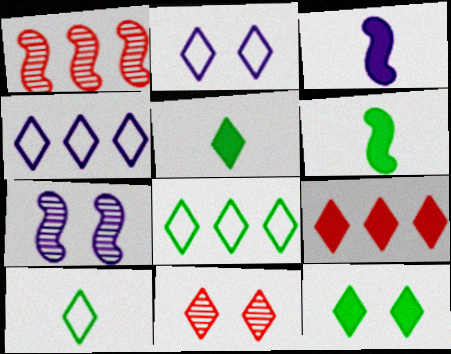[[2, 11, 12], 
[4, 5, 11]]